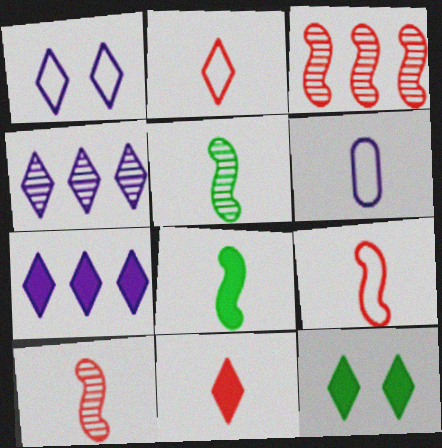[[2, 4, 12], 
[3, 6, 12], 
[5, 6, 11], 
[7, 11, 12]]